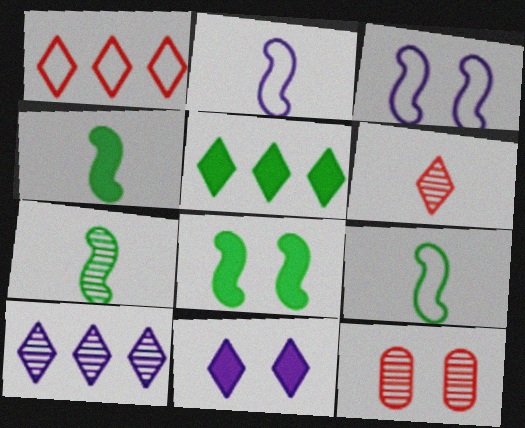[[1, 5, 10], 
[2, 5, 12], 
[4, 7, 9], 
[7, 10, 12]]